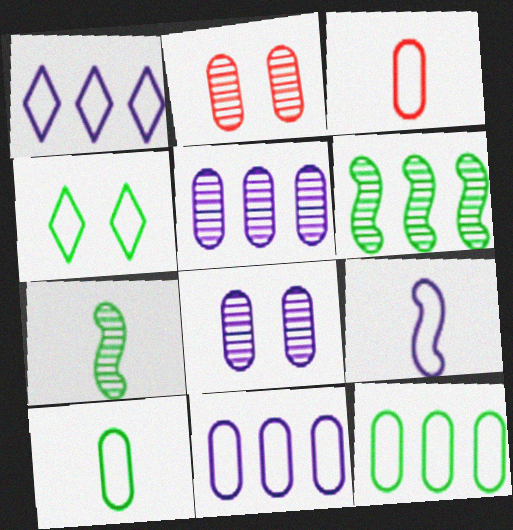[]